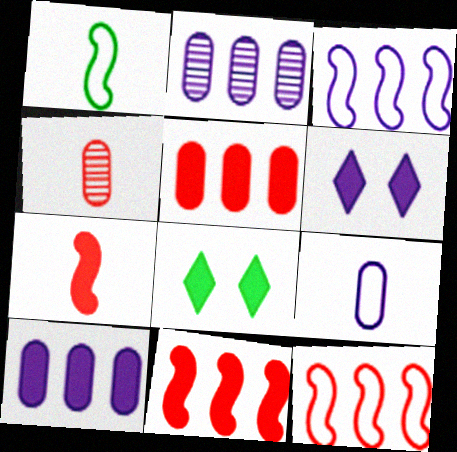[[3, 4, 8], 
[7, 8, 10]]